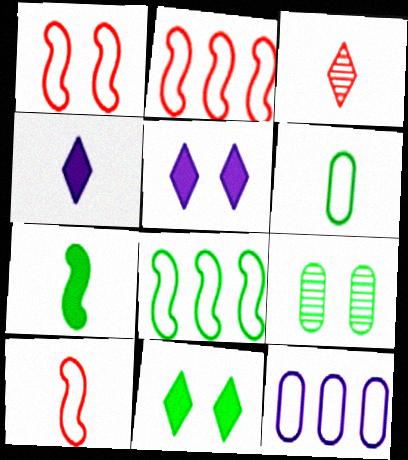[[1, 2, 10], 
[1, 5, 9], 
[2, 4, 9]]